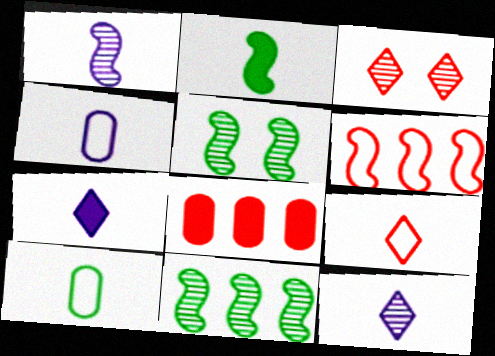[[1, 4, 7]]